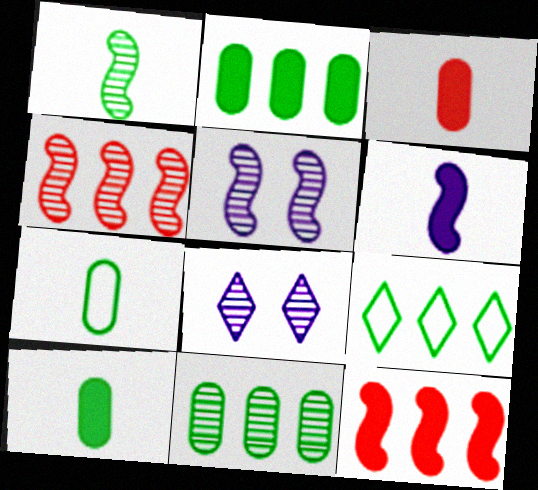[[1, 4, 5], 
[3, 5, 9], 
[7, 8, 12]]